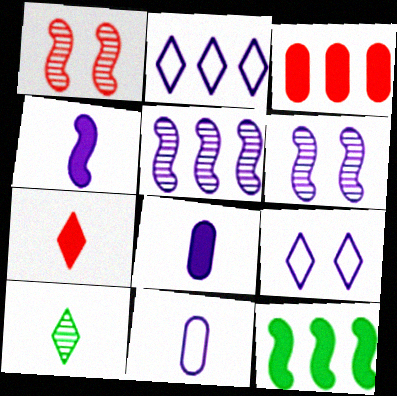[[2, 6, 8], 
[5, 8, 9]]